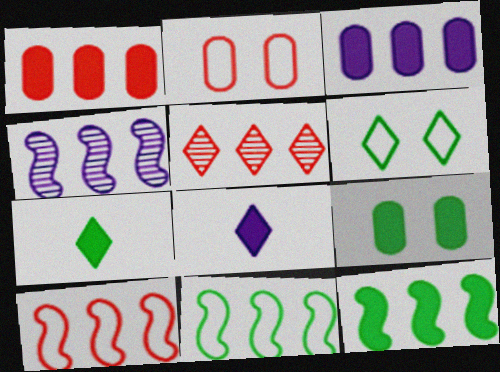[[1, 5, 10], 
[2, 4, 7], 
[3, 5, 11], 
[4, 10, 12], 
[5, 6, 8], 
[7, 9, 12]]